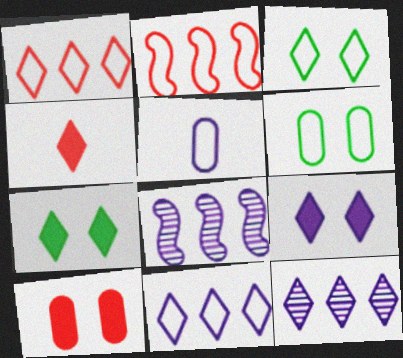[[2, 3, 5], 
[3, 4, 12], 
[4, 6, 8], 
[5, 8, 9]]